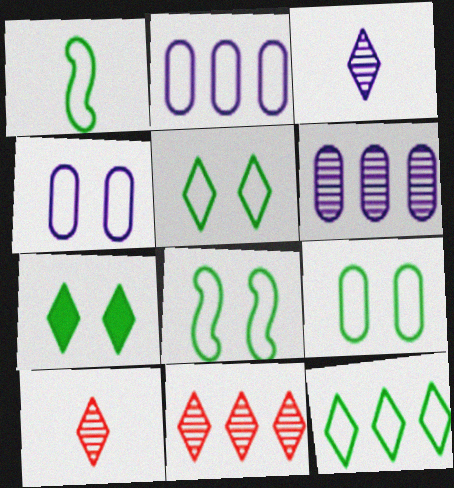[[1, 9, 12], 
[5, 8, 9]]